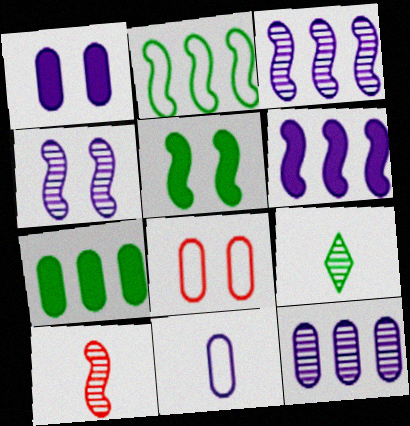[[1, 11, 12], 
[6, 8, 9]]